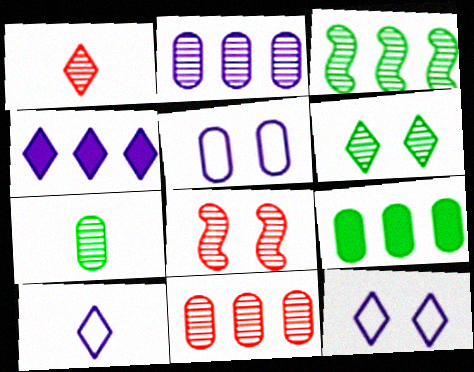[[1, 8, 11], 
[3, 6, 7], 
[8, 9, 10]]